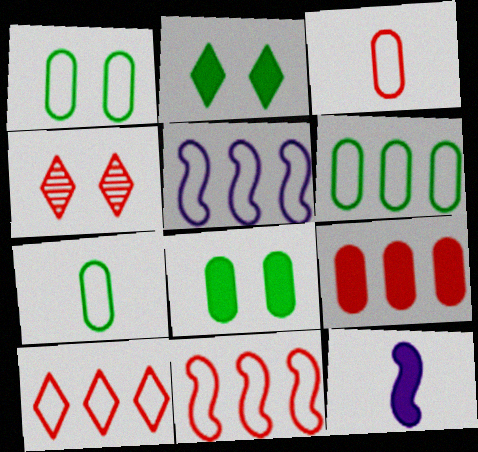[[1, 6, 7], 
[2, 9, 12], 
[4, 6, 12], 
[5, 6, 10]]